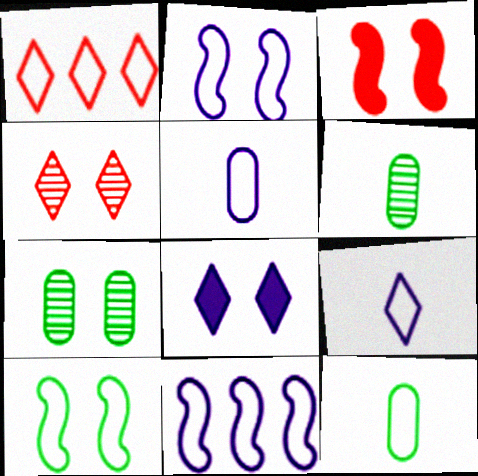[[1, 2, 12], 
[1, 5, 10]]